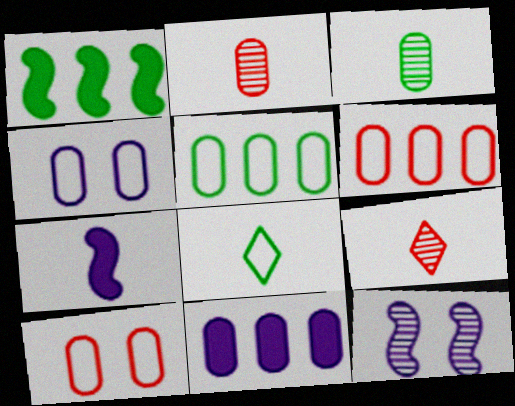[[1, 4, 9], 
[2, 7, 8], 
[3, 10, 11]]